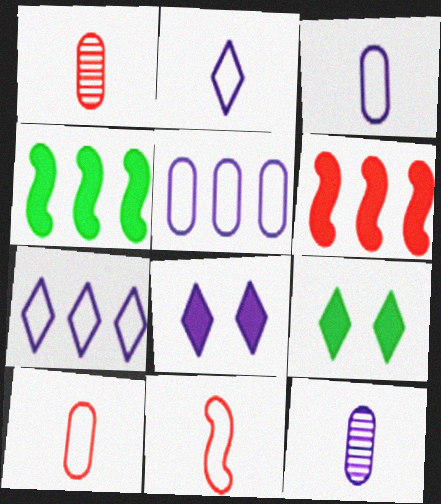[]